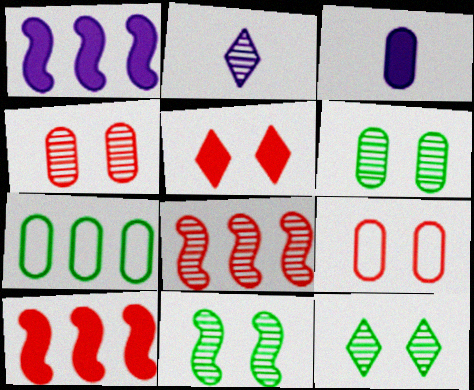[[2, 6, 8], 
[3, 4, 7], 
[6, 11, 12]]